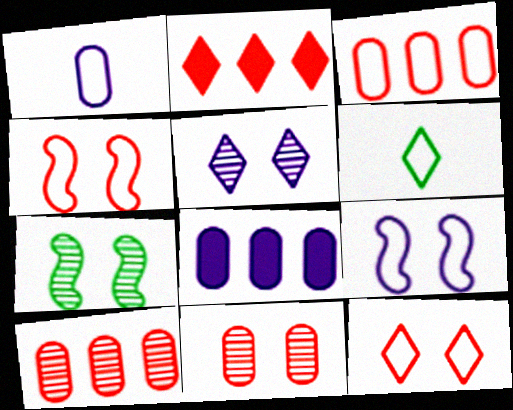[[1, 2, 7], 
[2, 5, 6], 
[3, 6, 9], 
[5, 7, 11]]